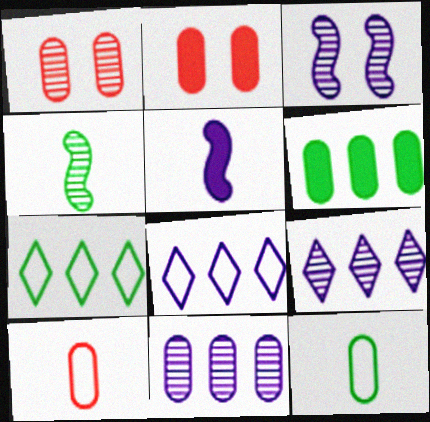[[1, 4, 9], 
[1, 5, 7], 
[2, 4, 8], 
[2, 11, 12]]